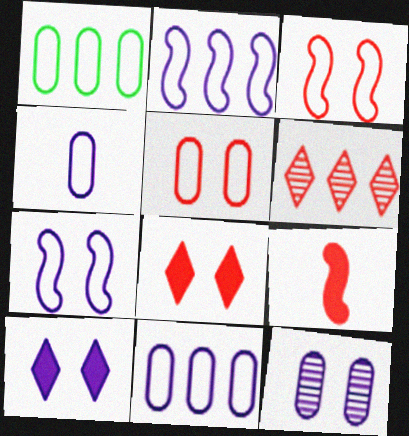[[1, 4, 5], 
[5, 6, 9], 
[7, 10, 12]]